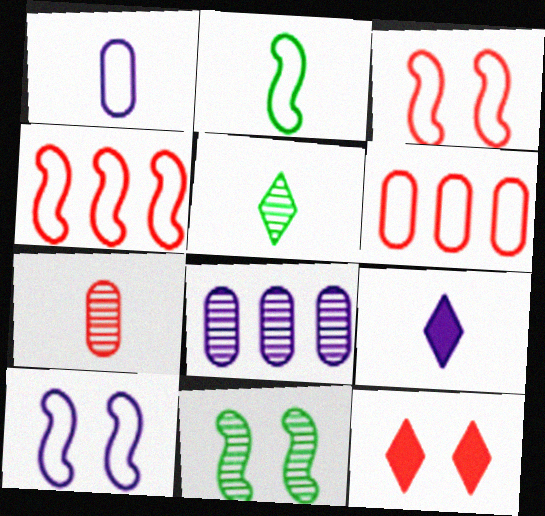[[2, 4, 10], 
[2, 7, 9], 
[2, 8, 12], 
[4, 7, 12], 
[6, 9, 11], 
[8, 9, 10]]